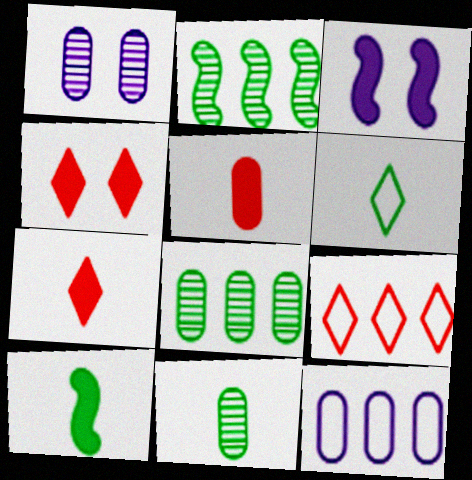[[1, 9, 10], 
[3, 9, 11], 
[6, 10, 11]]